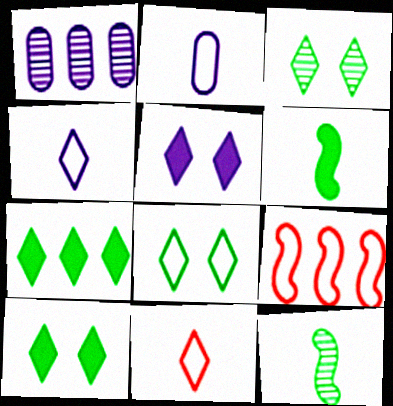[[1, 7, 9], 
[2, 8, 9], 
[3, 8, 10]]